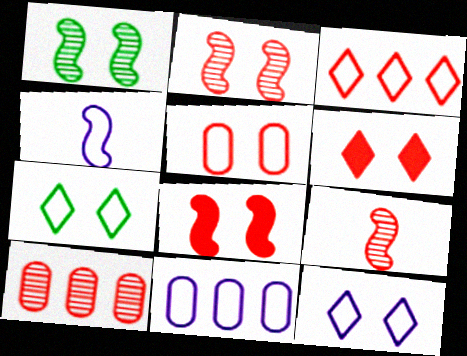[[2, 5, 6], 
[4, 11, 12]]